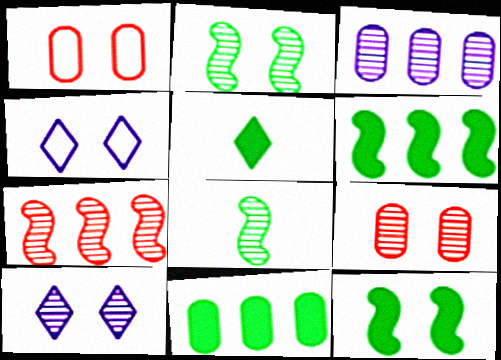[[1, 10, 12], 
[2, 9, 10], 
[4, 9, 12], 
[5, 11, 12]]